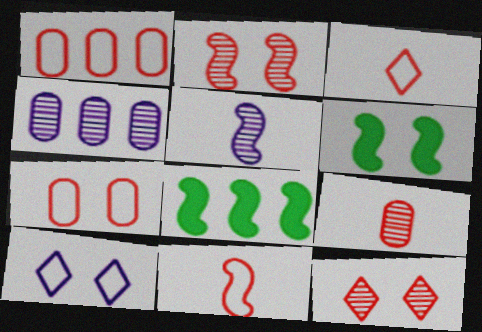[[3, 4, 6], 
[8, 9, 10]]